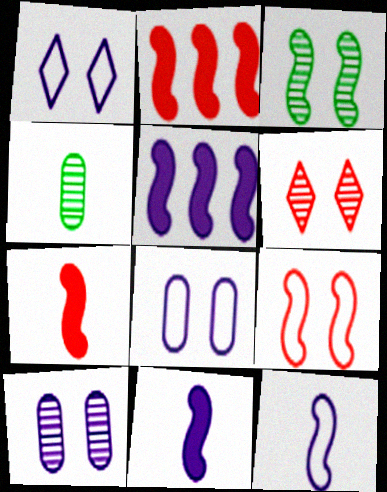[[1, 2, 4], 
[2, 3, 12], 
[3, 6, 10]]